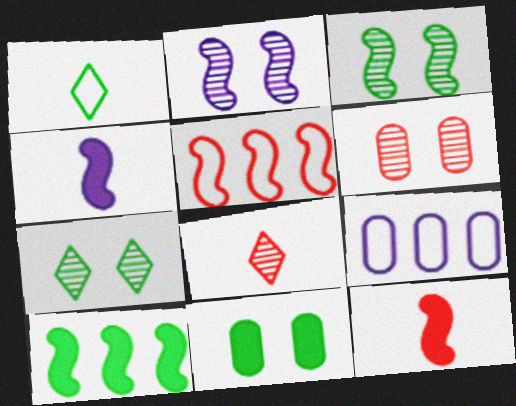[[2, 6, 7], 
[3, 4, 5], 
[7, 9, 12]]